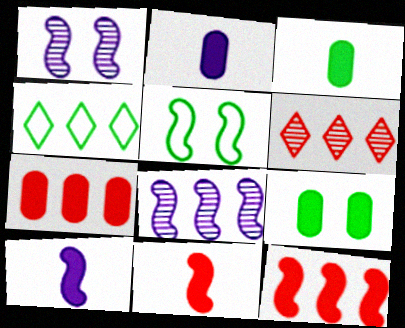[[2, 5, 6], 
[2, 7, 9], 
[4, 7, 8], 
[5, 8, 11]]